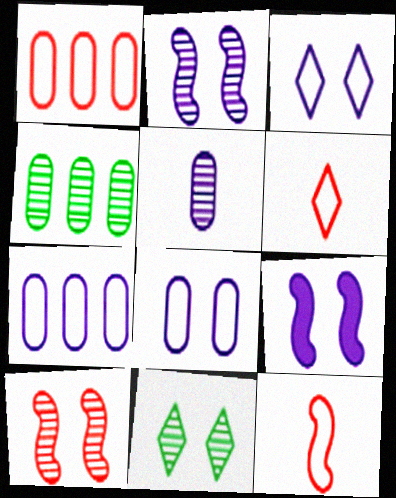[[4, 6, 9]]